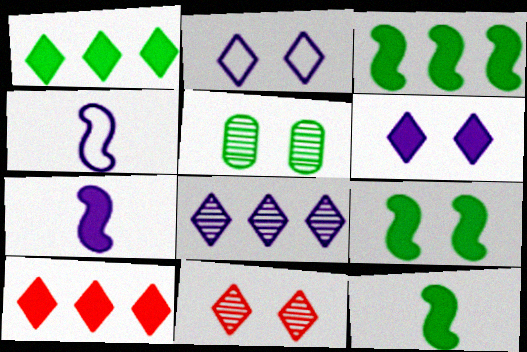[[3, 9, 12], 
[4, 5, 10]]